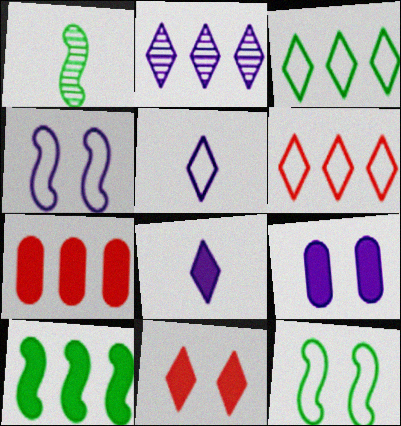[[1, 6, 9], 
[1, 10, 12]]